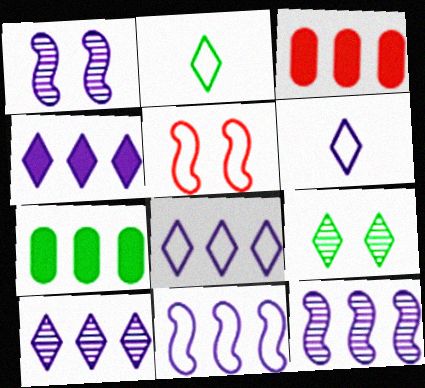[[1, 2, 3], 
[4, 8, 10]]